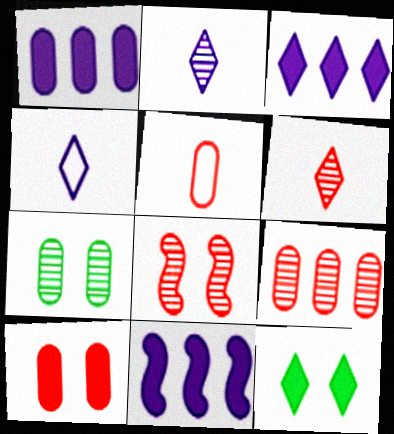[[1, 3, 11], 
[1, 5, 7], 
[5, 9, 10], 
[6, 8, 9]]